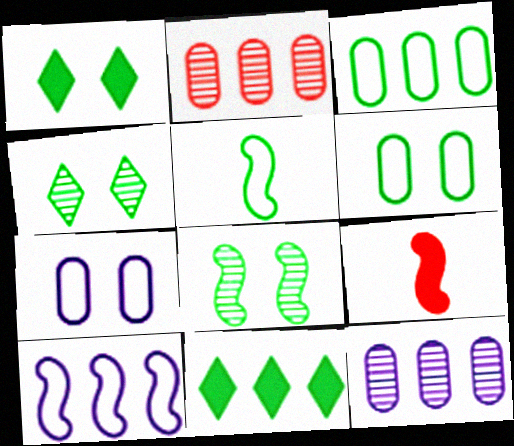[[1, 6, 8], 
[2, 10, 11], 
[8, 9, 10]]